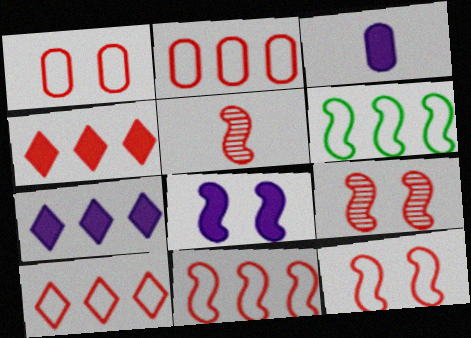[[1, 4, 5], 
[2, 10, 11], 
[3, 7, 8], 
[5, 6, 8]]